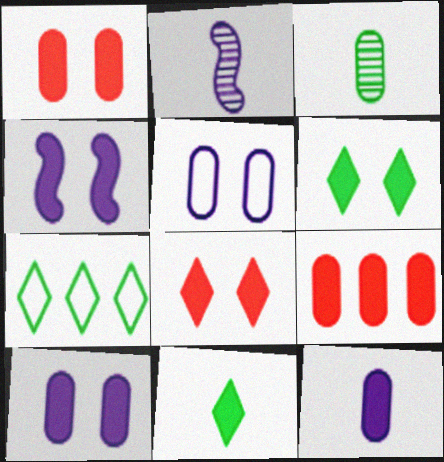[[1, 2, 7], 
[1, 4, 6], 
[3, 5, 9], 
[4, 9, 11]]